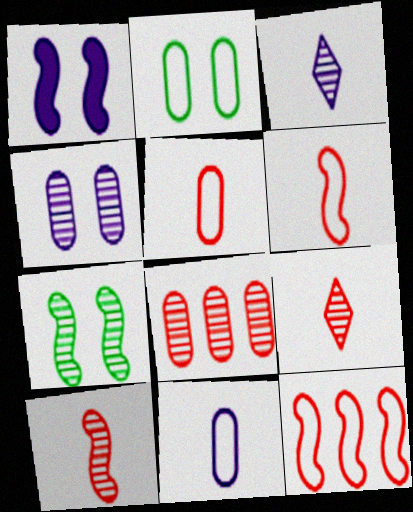[[3, 7, 8]]